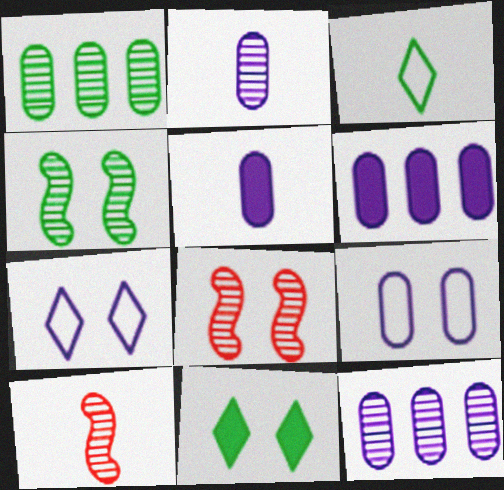[[2, 6, 9], 
[3, 5, 10], 
[3, 6, 8], 
[5, 9, 12], 
[8, 9, 11]]